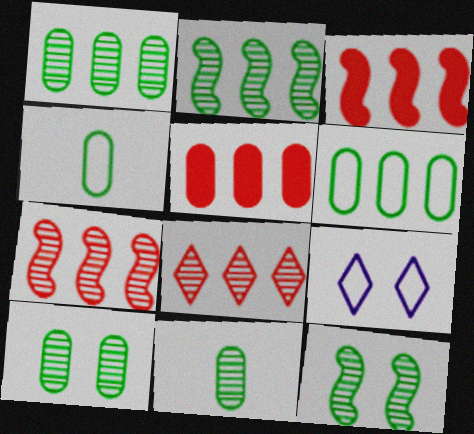[[1, 10, 11], 
[3, 9, 11]]